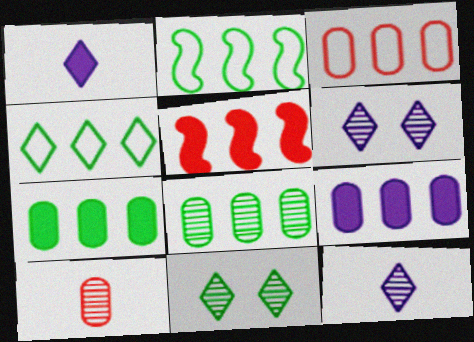[[3, 8, 9]]